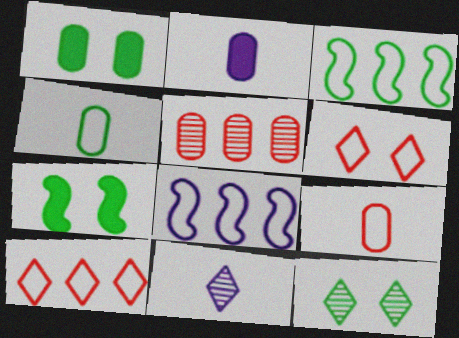[[4, 6, 8]]